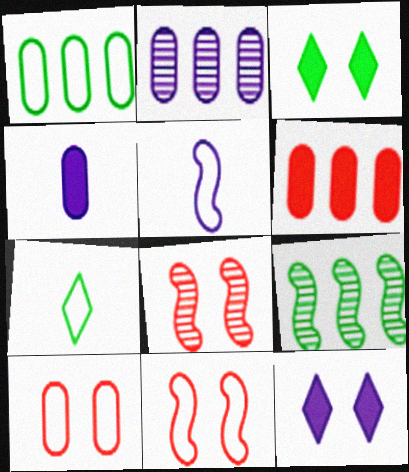[[1, 2, 6], 
[2, 5, 12]]